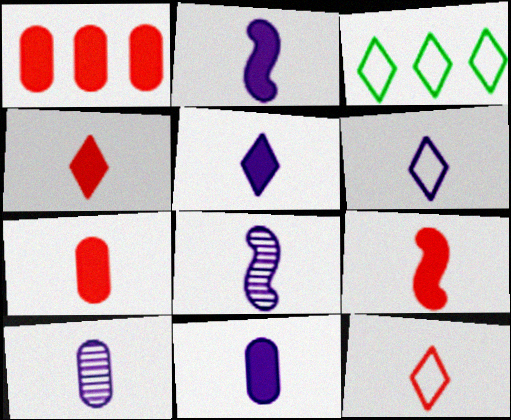[[2, 5, 11], 
[2, 6, 10], 
[4, 7, 9], 
[6, 8, 11]]